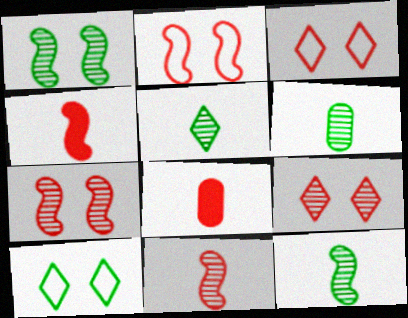[[5, 6, 12]]